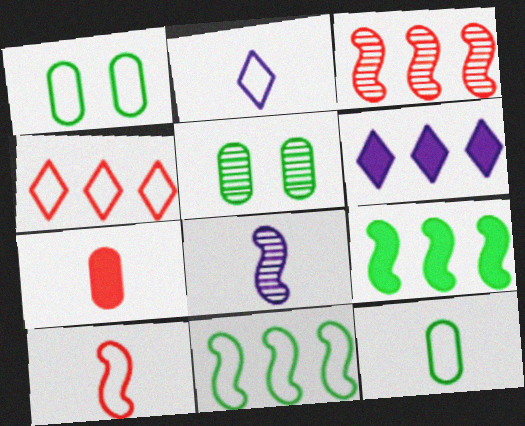[[2, 10, 12], 
[5, 6, 10]]